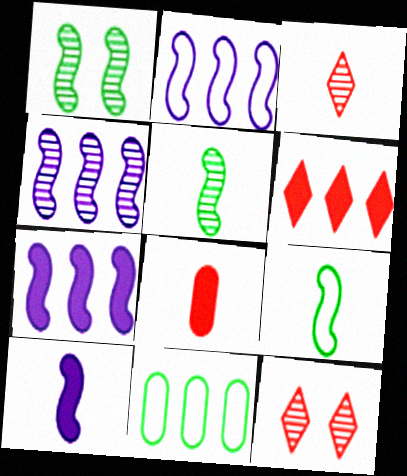[[2, 4, 7], 
[4, 6, 11], 
[10, 11, 12]]